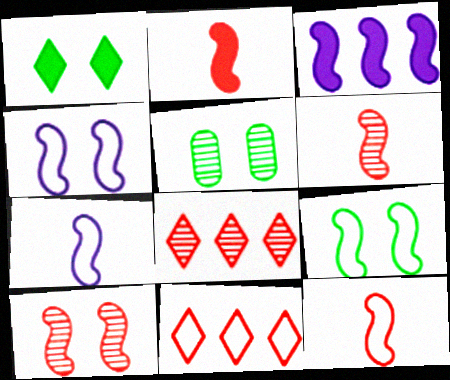[[1, 5, 9], 
[2, 6, 12], 
[3, 6, 9]]